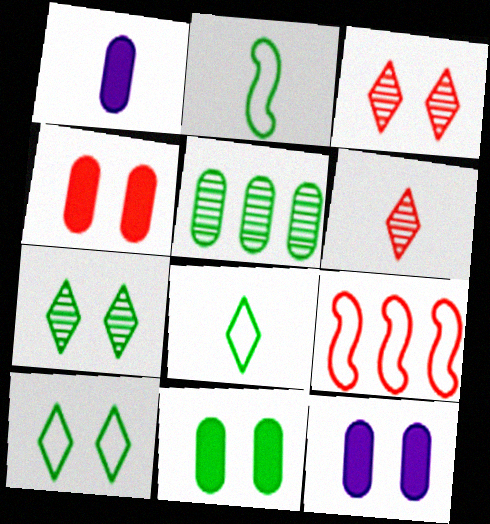[[1, 2, 6], 
[1, 7, 9], 
[4, 6, 9], 
[4, 11, 12]]